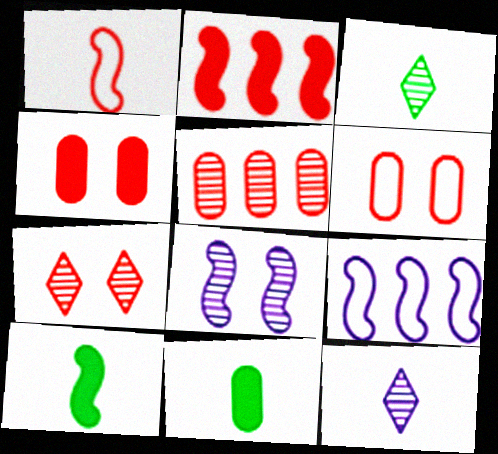[[1, 11, 12], 
[3, 4, 9], 
[3, 5, 8], 
[7, 9, 11]]